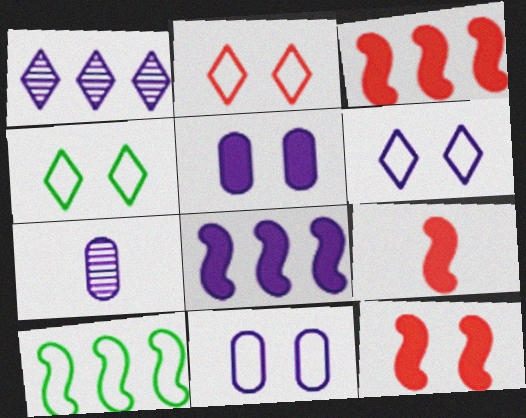[[2, 4, 6], 
[3, 4, 7], 
[3, 9, 12], 
[6, 7, 8]]